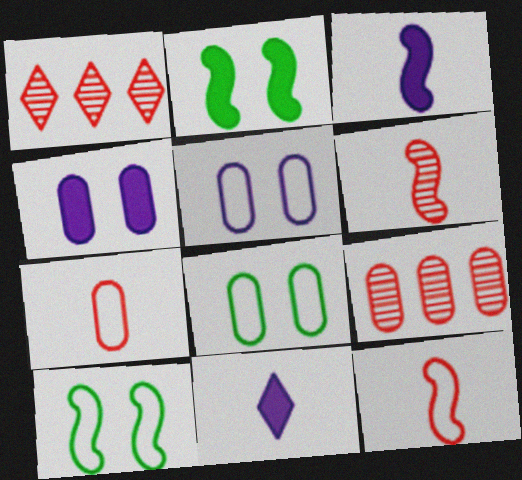[[1, 3, 8], 
[9, 10, 11]]